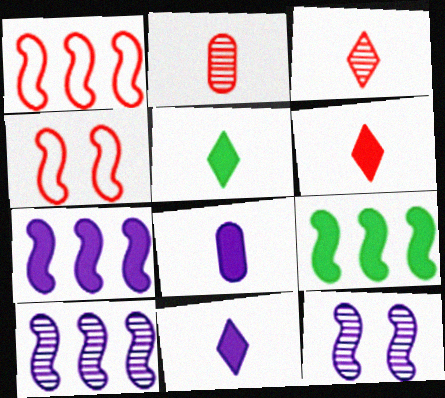[[1, 9, 10], 
[5, 6, 11]]